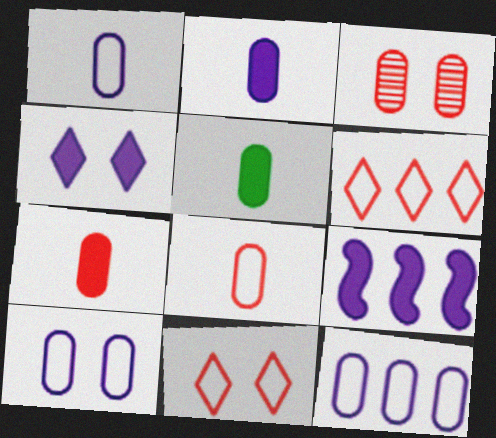[[1, 10, 12], 
[2, 4, 9], 
[2, 5, 7], 
[3, 5, 12]]